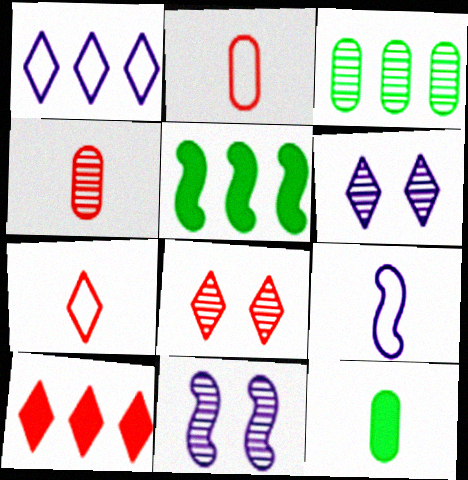[[2, 5, 6], 
[7, 8, 10]]